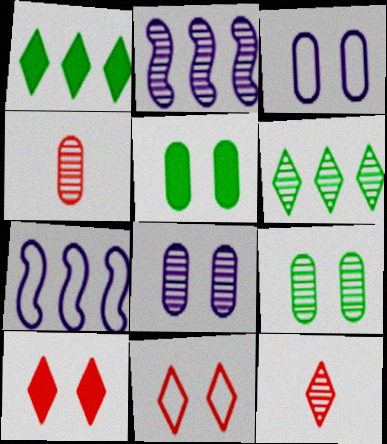[[2, 9, 12], 
[5, 7, 12]]